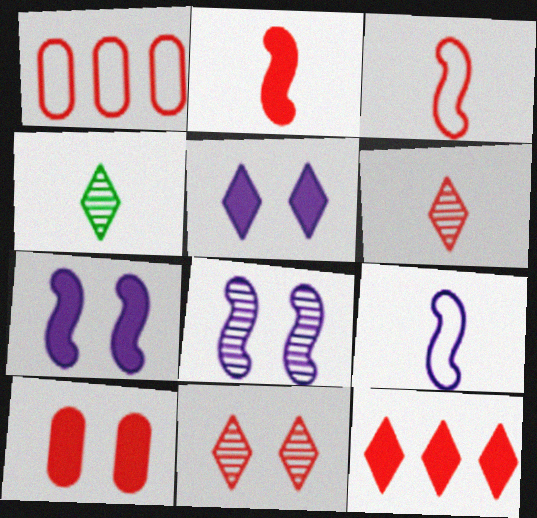[[1, 2, 11], 
[1, 4, 7], 
[2, 10, 12]]